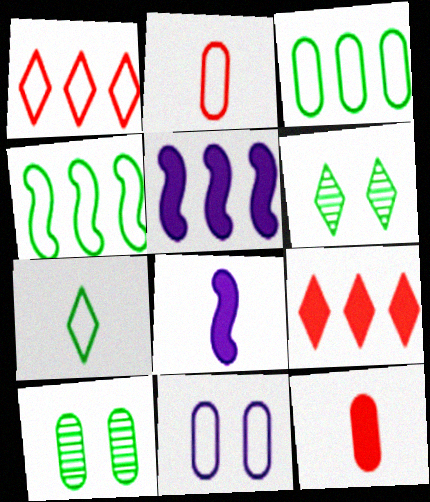[[1, 8, 10], 
[2, 3, 11], 
[2, 5, 6]]